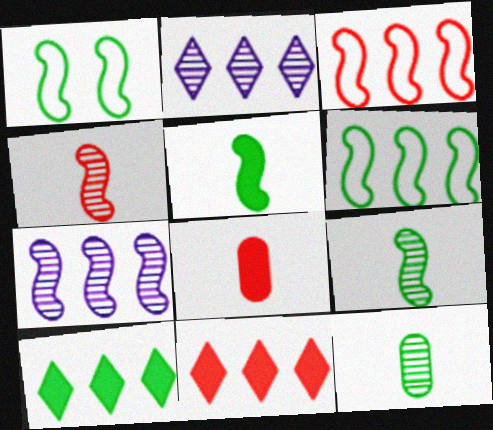[[1, 2, 8], 
[1, 10, 12]]